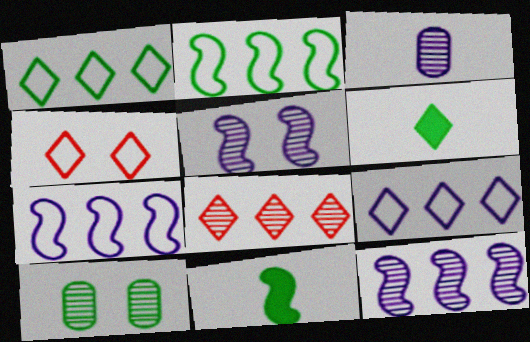[[1, 10, 11], 
[2, 6, 10]]